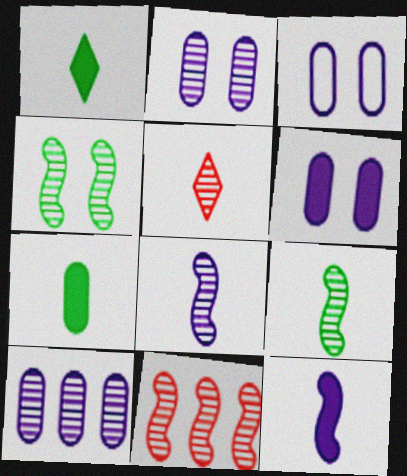[[1, 3, 11], 
[2, 3, 6], 
[4, 5, 10], 
[4, 8, 11]]